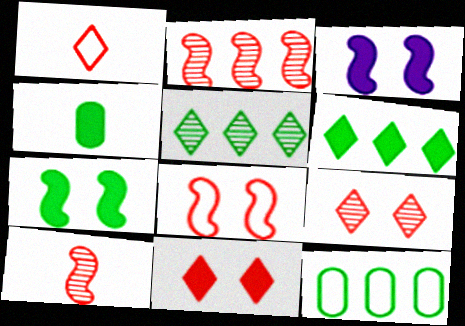[[4, 6, 7]]